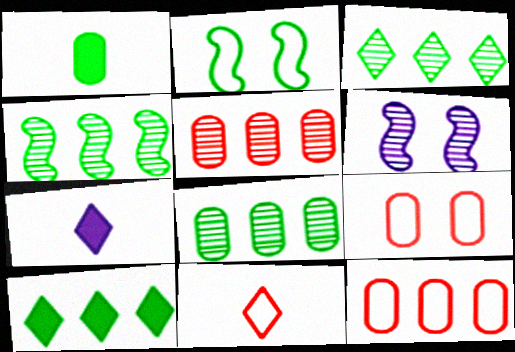[[1, 2, 3], 
[2, 5, 7], 
[3, 4, 8], 
[4, 7, 9]]